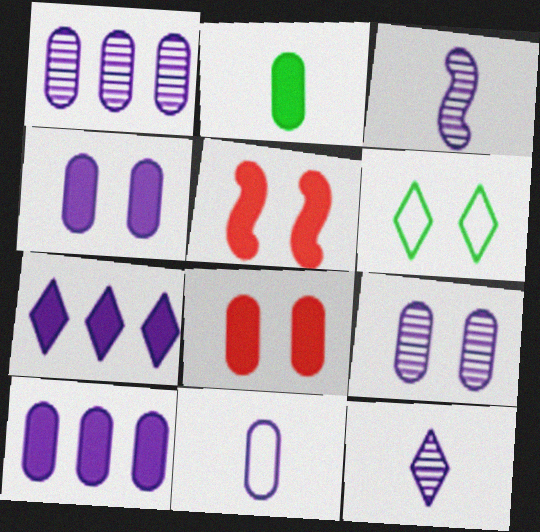[[1, 4, 11], 
[2, 5, 7], 
[2, 8, 10], 
[5, 6, 9], 
[9, 10, 11]]